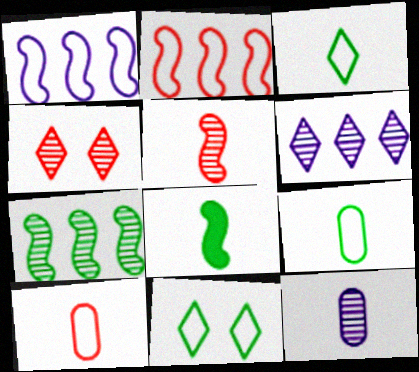[[1, 10, 11], 
[4, 7, 12]]